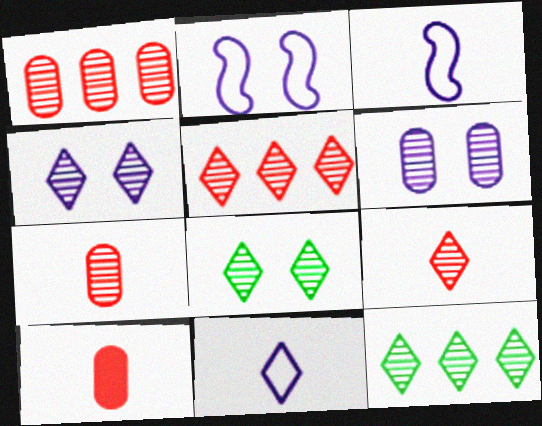[[2, 10, 12], 
[4, 9, 12]]